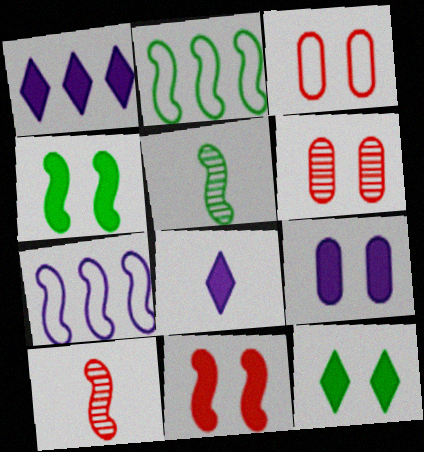[[1, 3, 5], 
[2, 4, 5], 
[2, 6, 8], 
[4, 7, 10], 
[5, 7, 11], 
[9, 11, 12]]